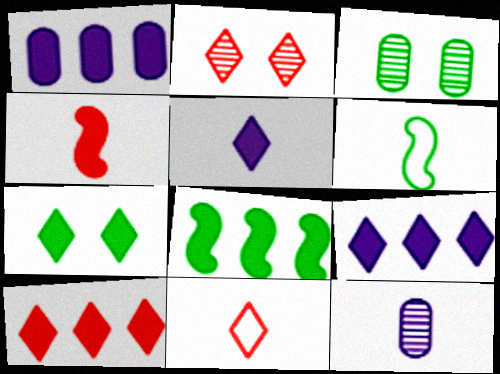[[1, 2, 6], 
[1, 4, 7], 
[1, 8, 10], 
[2, 10, 11], 
[5, 7, 10]]